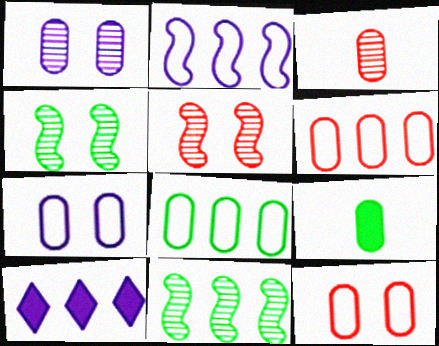[[1, 6, 9], 
[6, 10, 11]]